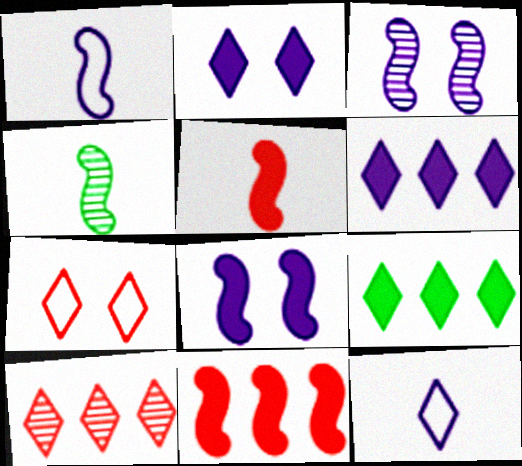[[1, 4, 5]]